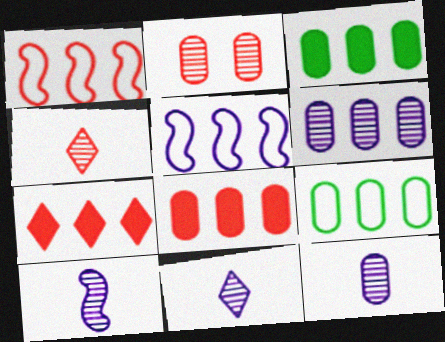[[6, 8, 9], 
[10, 11, 12]]